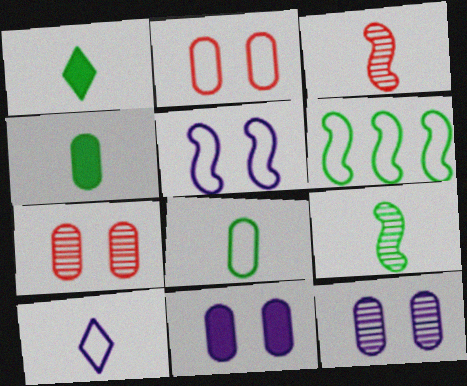[[1, 8, 9], 
[2, 6, 10], 
[3, 4, 10]]